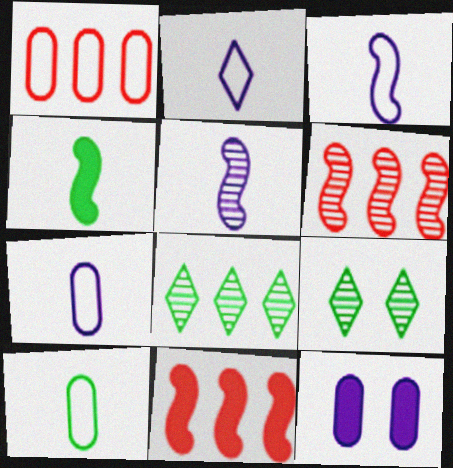[[2, 3, 7], 
[7, 9, 11]]